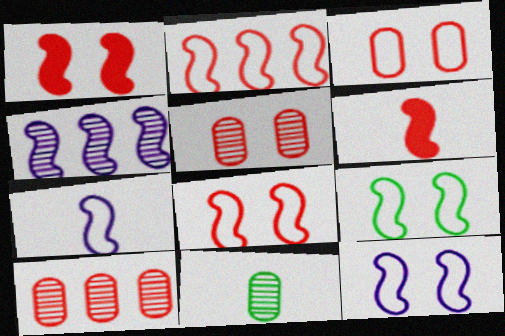[[2, 7, 9], 
[4, 6, 9], 
[8, 9, 12]]